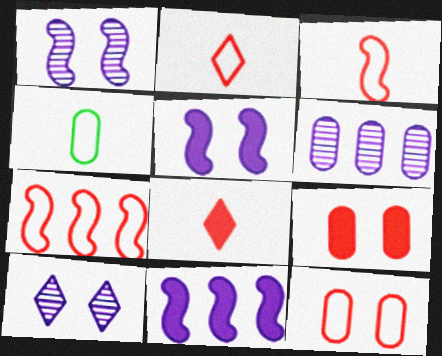[[2, 7, 12], 
[4, 6, 9]]